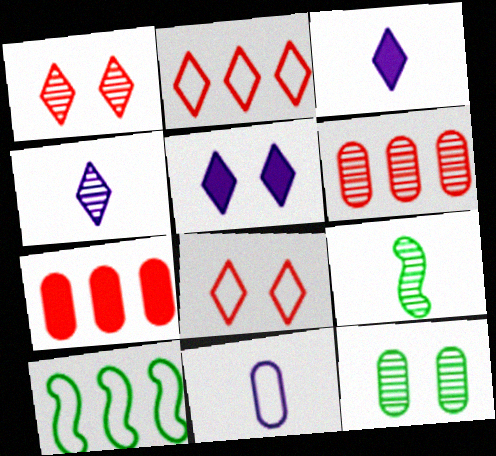[[7, 11, 12], 
[8, 10, 11]]